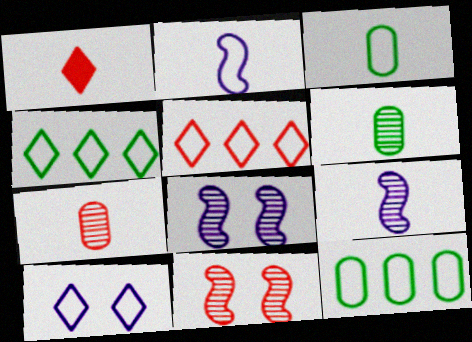[[1, 2, 6], 
[1, 3, 9], 
[1, 8, 12]]